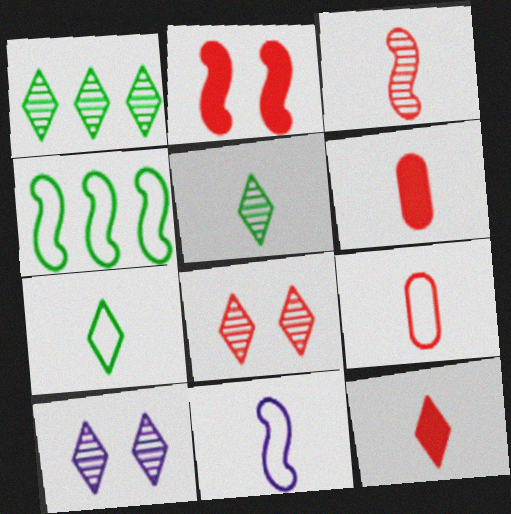[[3, 9, 12], 
[4, 6, 10], 
[5, 6, 11], 
[7, 9, 11]]